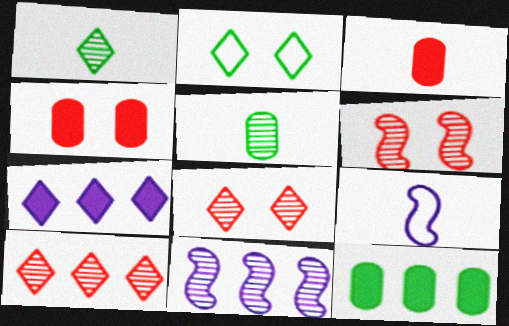[[1, 3, 9], 
[2, 3, 11], 
[5, 8, 11], 
[8, 9, 12]]